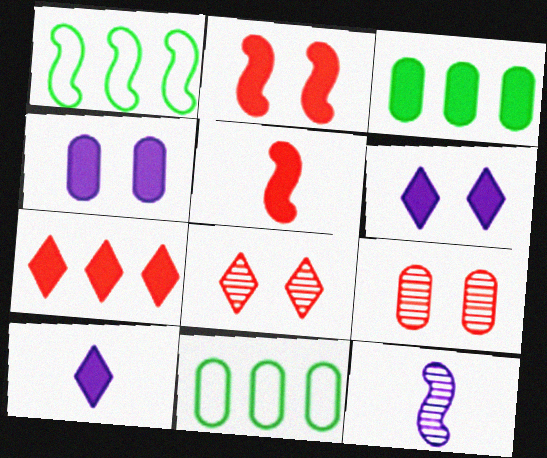[[1, 2, 12], 
[1, 9, 10], 
[2, 3, 10], 
[3, 5, 6]]